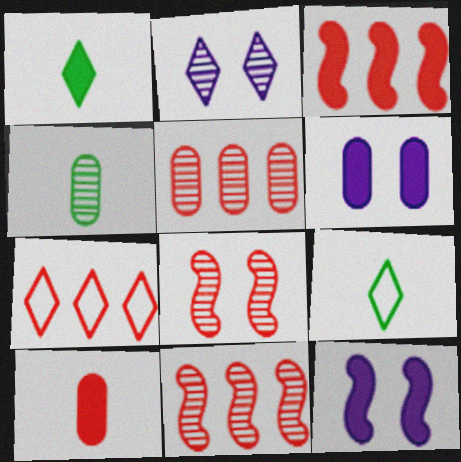[[1, 2, 7], 
[1, 3, 6], 
[2, 4, 11], 
[3, 5, 7], 
[4, 7, 12], 
[5, 9, 12], 
[6, 9, 11], 
[7, 8, 10]]